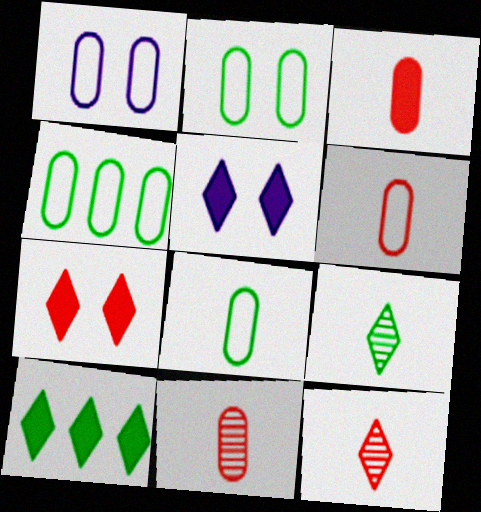[[1, 4, 6], 
[2, 4, 8], 
[3, 6, 11]]